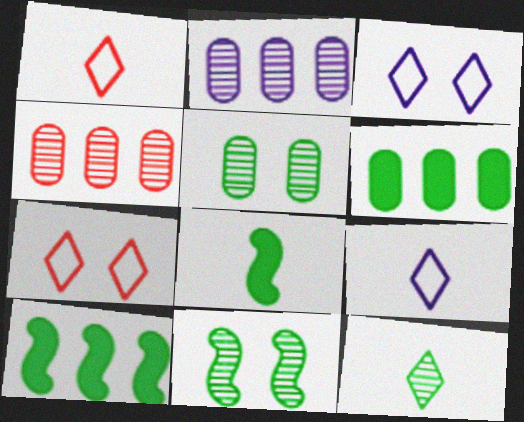[[2, 7, 8], 
[3, 4, 8]]